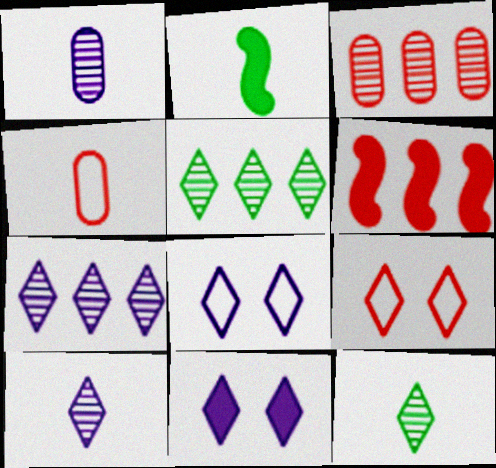[[2, 3, 8], 
[2, 4, 10]]